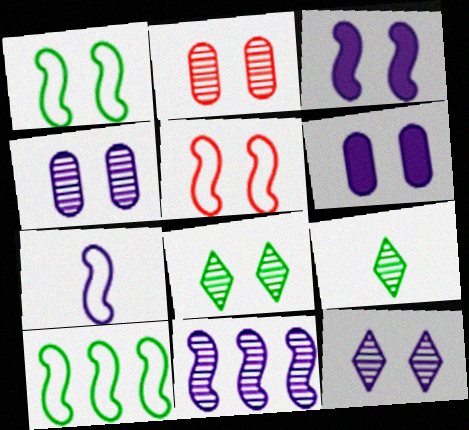[[2, 9, 11], 
[3, 7, 11], 
[5, 6, 8], 
[5, 7, 10]]